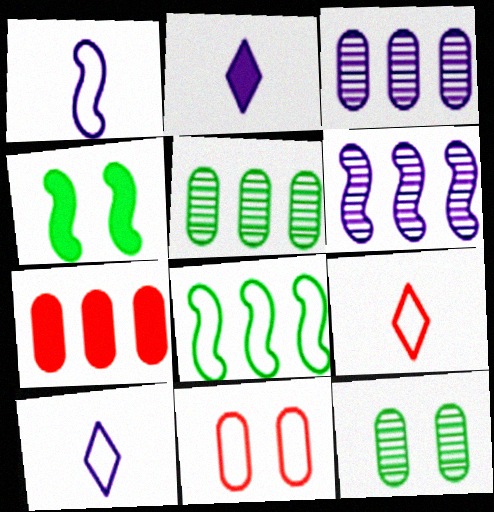[[2, 4, 7], 
[3, 4, 9], 
[8, 10, 11]]